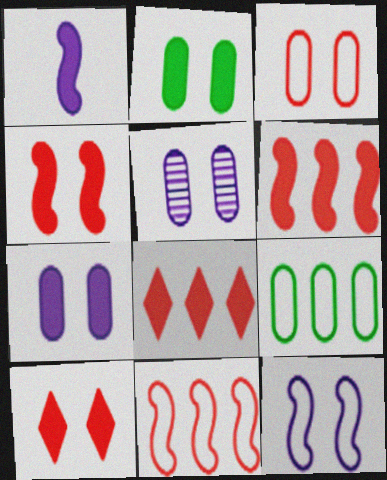[[1, 2, 8], 
[2, 3, 5]]